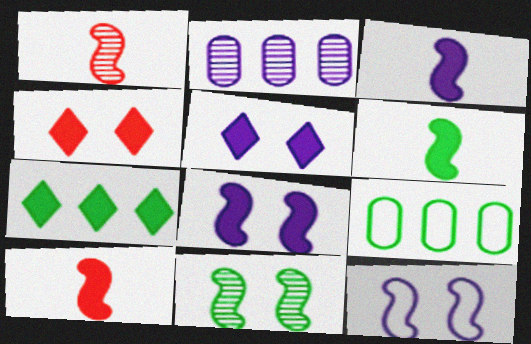[[1, 5, 9], 
[3, 6, 10]]